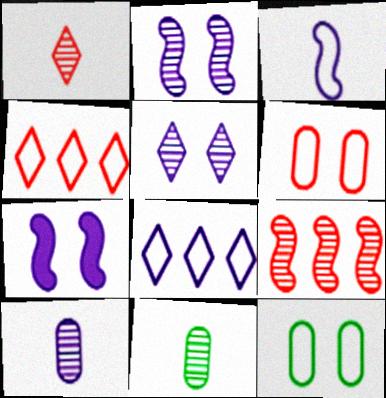[[3, 4, 12], 
[4, 7, 11], 
[5, 9, 11], 
[7, 8, 10]]